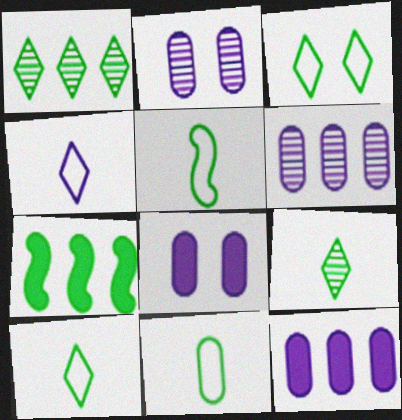[[5, 10, 11]]